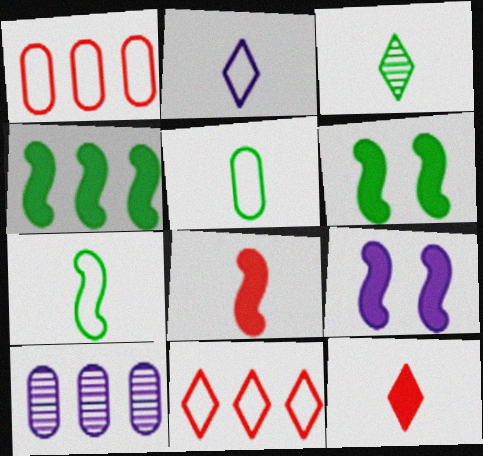[[1, 3, 9], 
[2, 3, 12], 
[2, 9, 10], 
[4, 8, 9], 
[4, 10, 11]]